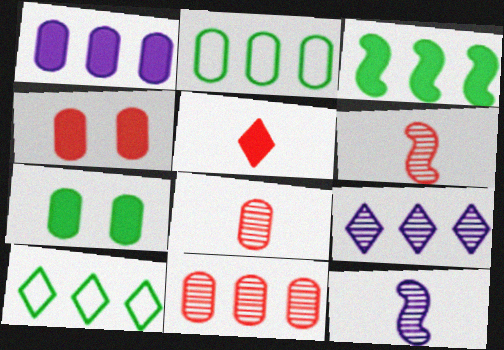[[1, 2, 11], 
[4, 10, 12]]